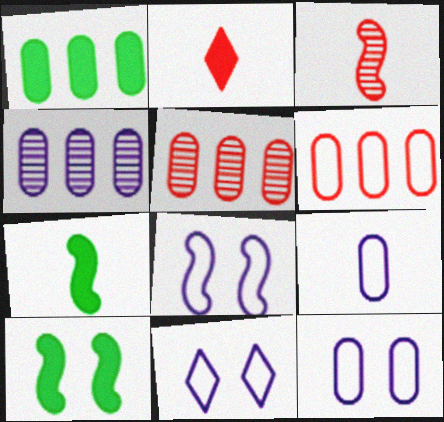[[1, 3, 11], 
[1, 4, 6], 
[5, 7, 11], 
[8, 11, 12]]